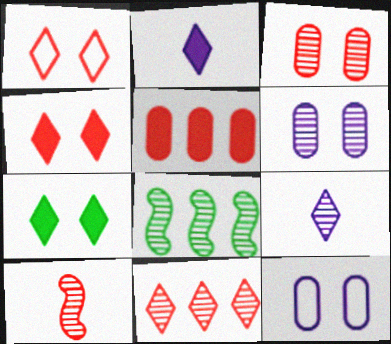[[1, 5, 10], 
[3, 8, 9], 
[3, 10, 11]]